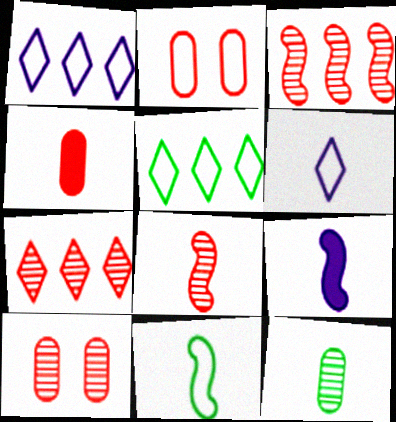[[1, 2, 11], 
[5, 9, 10], 
[7, 8, 10], 
[8, 9, 11]]